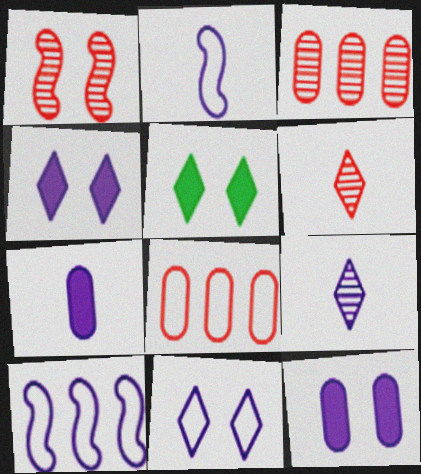[[1, 3, 6], 
[2, 3, 5], 
[2, 7, 9], 
[9, 10, 12]]